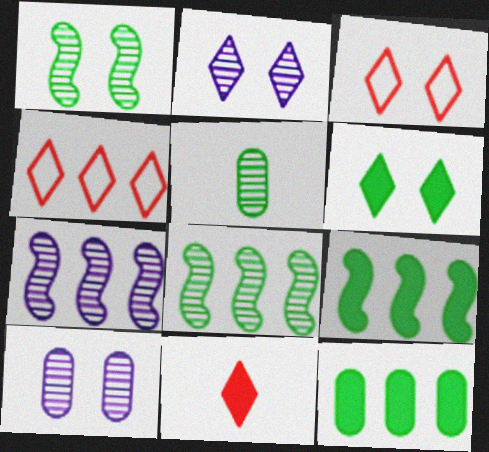[[2, 3, 6], 
[4, 7, 12]]